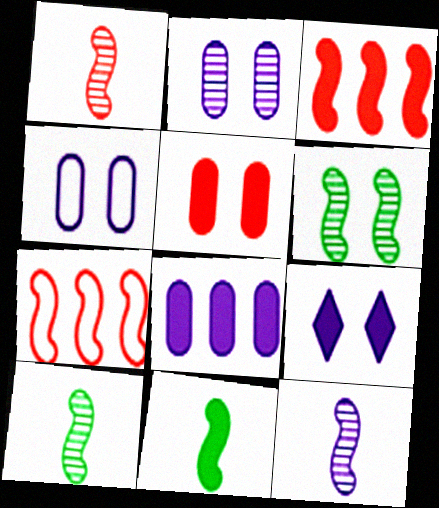[[1, 10, 12]]